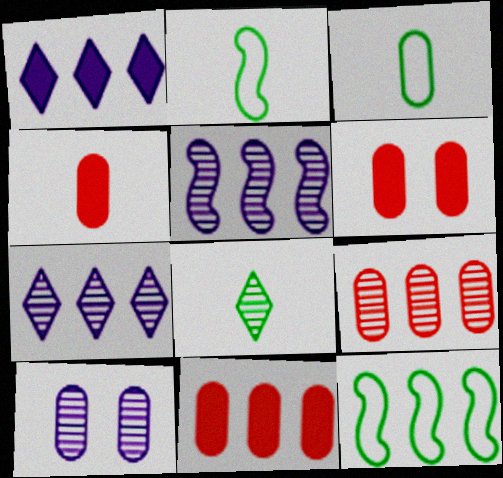[[1, 9, 12], 
[2, 6, 7], 
[3, 10, 11], 
[4, 6, 11], 
[7, 11, 12]]